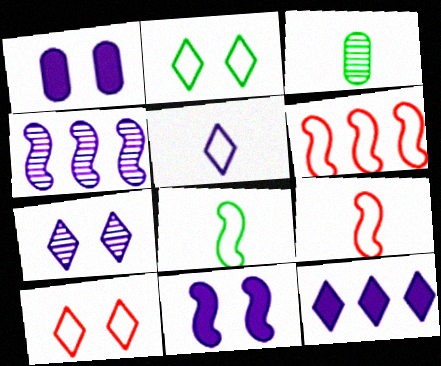[[1, 4, 5], 
[5, 7, 12]]